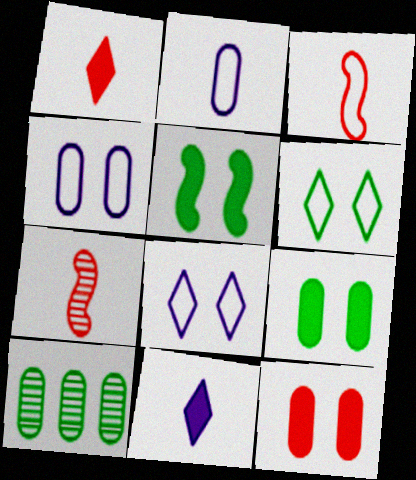[[2, 10, 12]]